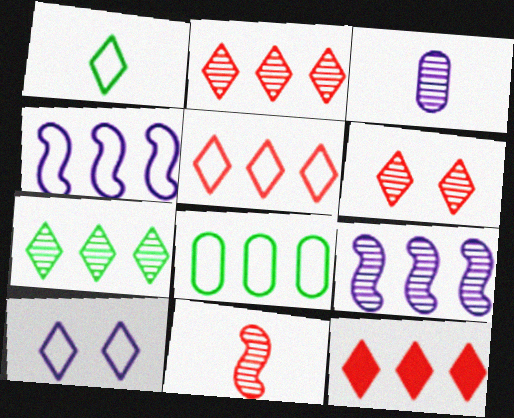[[1, 5, 10], 
[2, 5, 12], 
[4, 5, 8], 
[8, 9, 12]]